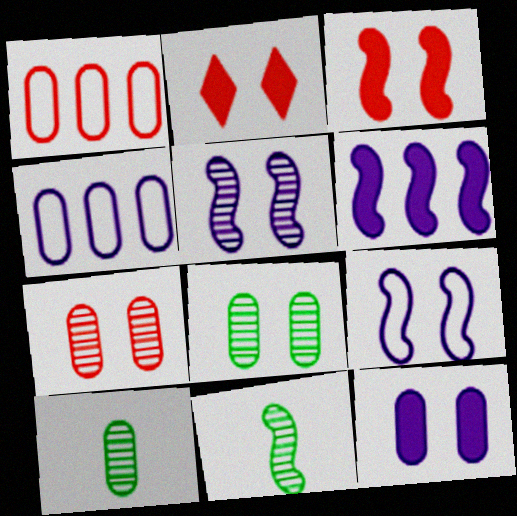[[1, 10, 12], 
[2, 4, 11], 
[2, 8, 9]]